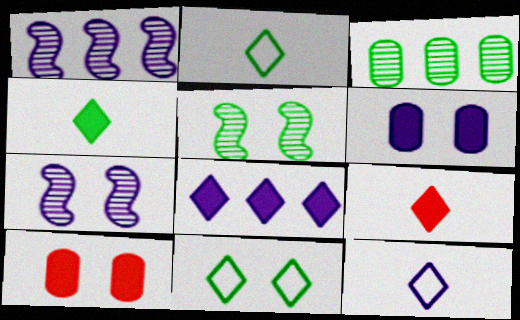[[1, 2, 10], 
[1, 6, 12], 
[7, 10, 11]]